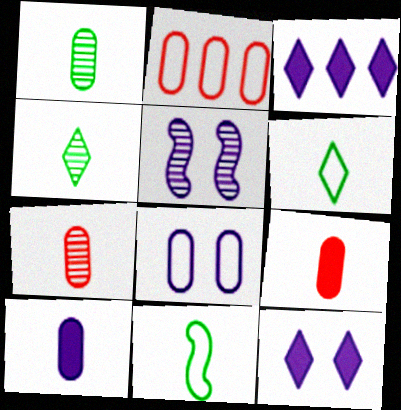[[5, 8, 12]]